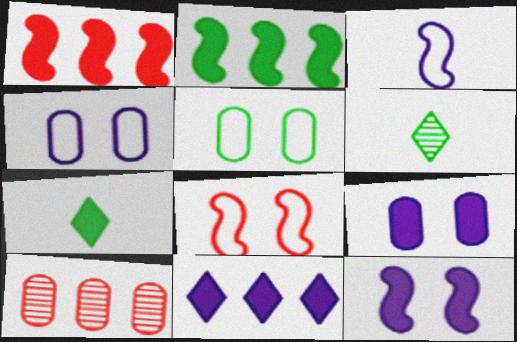[[1, 4, 6], 
[1, 7, 9], 
[2, 5, 6]]